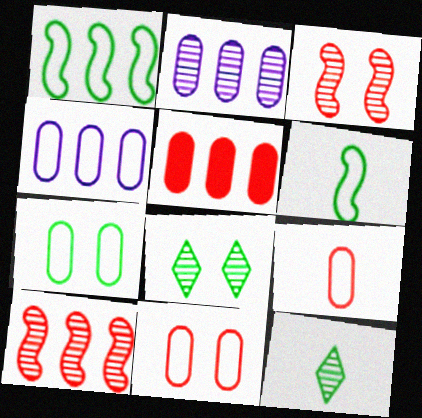[[2, 3, 12], 
[4, 7, 9]]